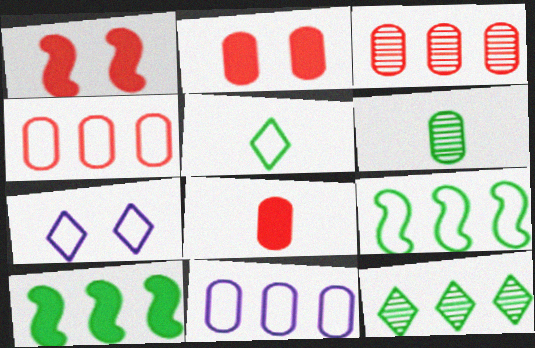[[2, 6, 11]]